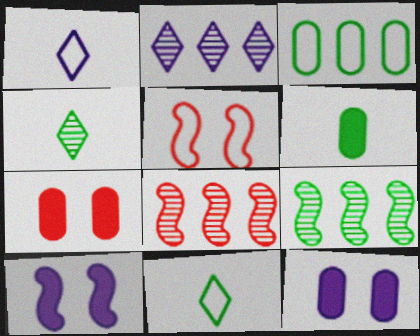[[1, 3, 5], 
[1, 7, 9], 
[2, 5, 6], 
[8, 11, 12]]